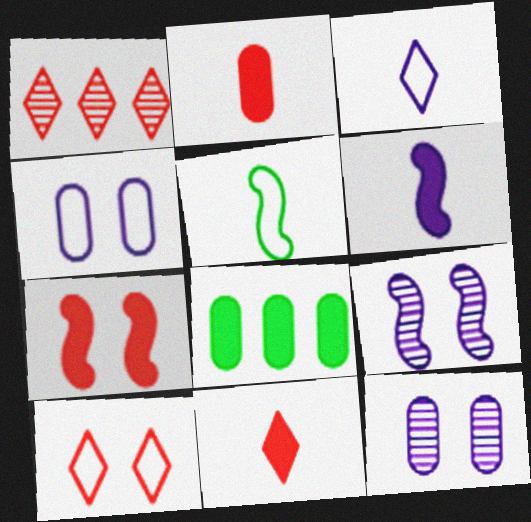[[1, 10, 11]]